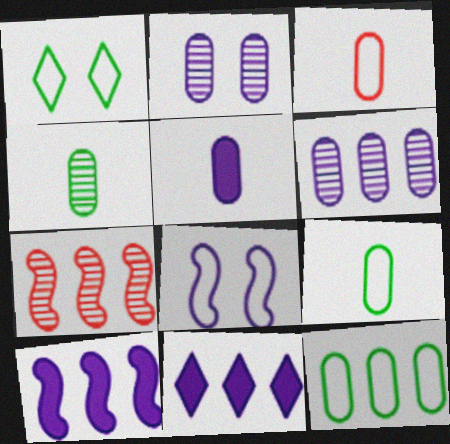[[1, 5, 7], 
[3, 4, 5], 
[7, 11, 12]]